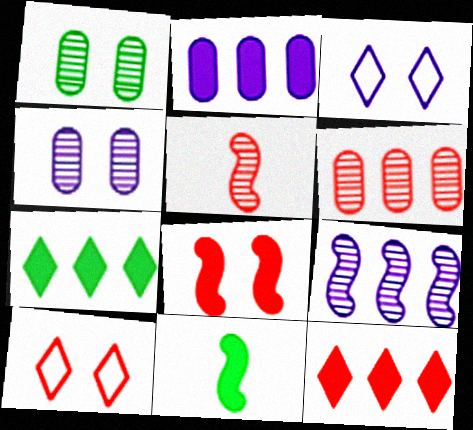[[1, 3, 8], 
[3, 6, 11]]